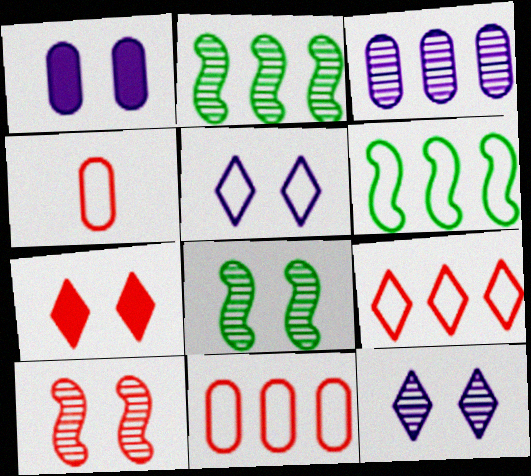[[4, 5, 6]]